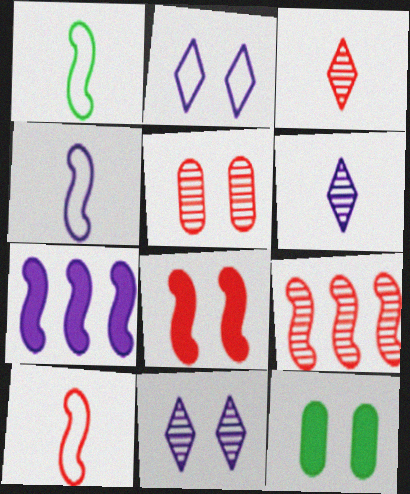[[1, 4, 10], 
[3, 5, 9], 
[8, 9, 10]]